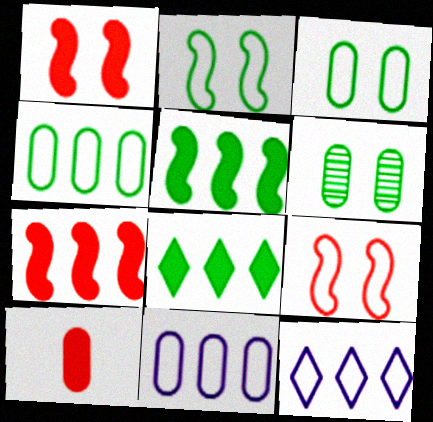[[6, 10, 11]]